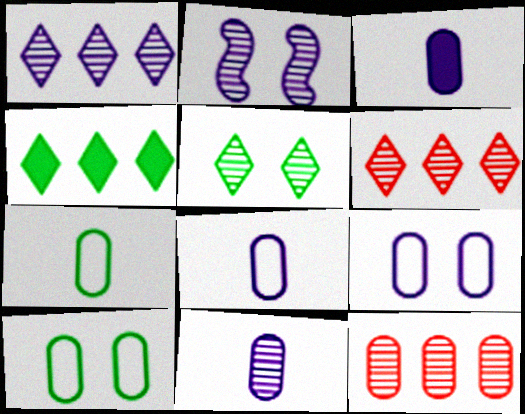[[1, 2, 11], 
[3, 8, 11], 
[3, 10, 12]]